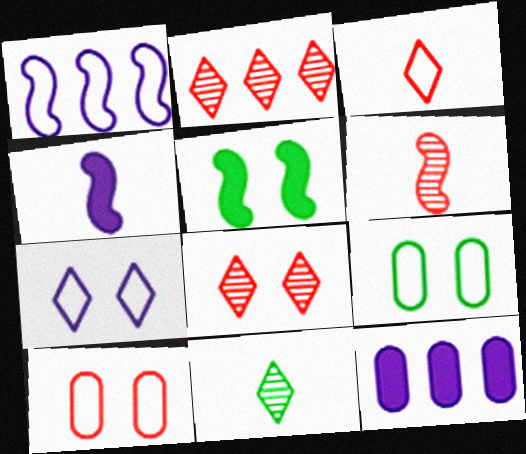[[1, 3, 9], 
[1, 5, 6], 
[2, 4, 9]]